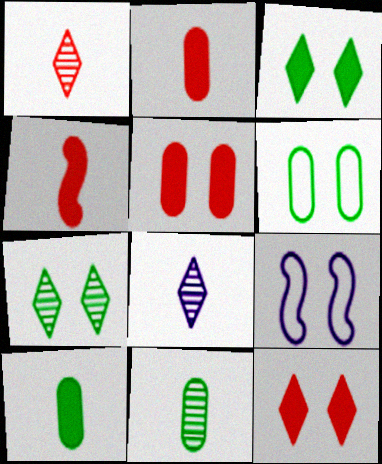[[5, 7, 9]]